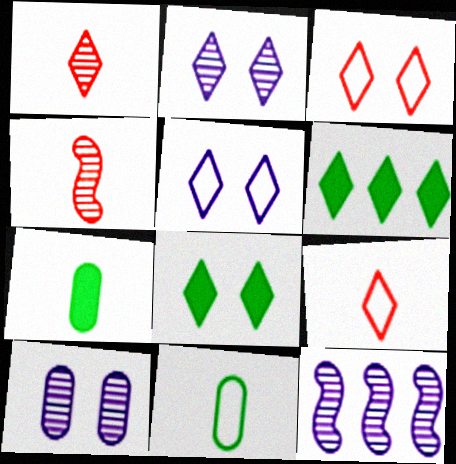[[1, 5, 6], 
[2, 3, 8], 
[2, 6, 9], 
[3, 7, 12]]